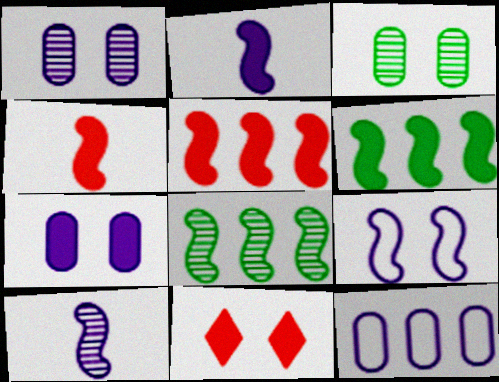[[3, 9, 11], 
[4, 8, 9]]